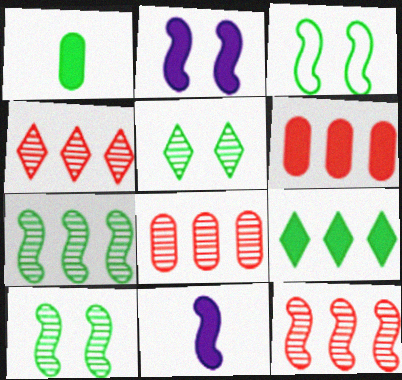[[3, 11, 12], 
[4, 8, 12]]